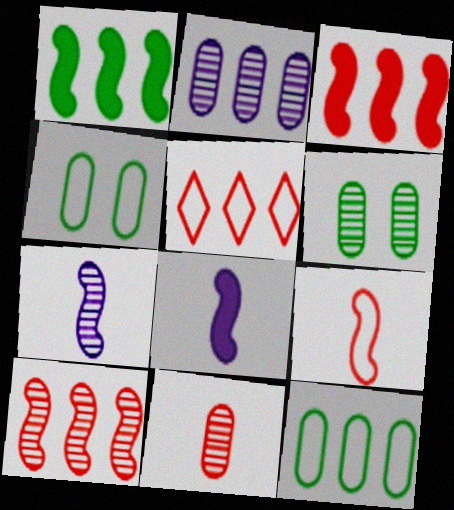[[1, 2, 5], 
[2, 6, 11], 
[5, 6, 8]]